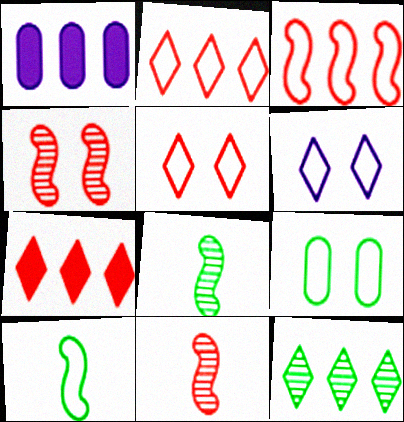[[1, 3, 12], 
[1, 5, 8]]